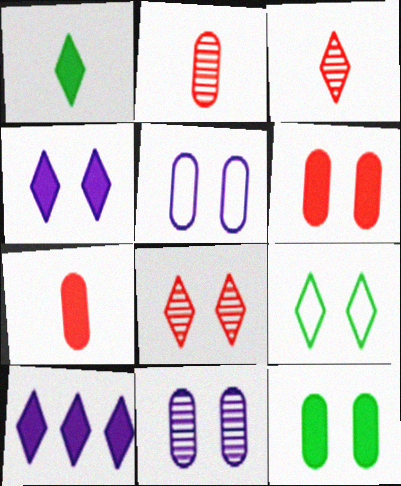[[3, 9, 10], 
[4, 8, 9]]